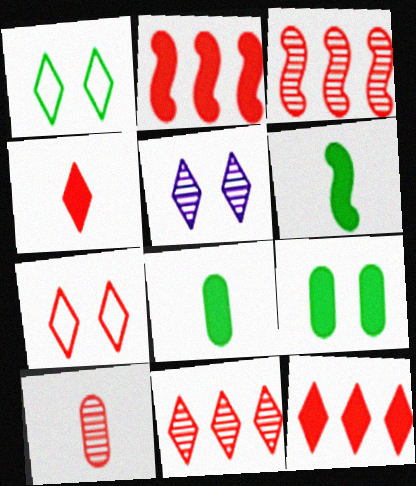[[2, 7, 10], 
[4, 7, 11]]